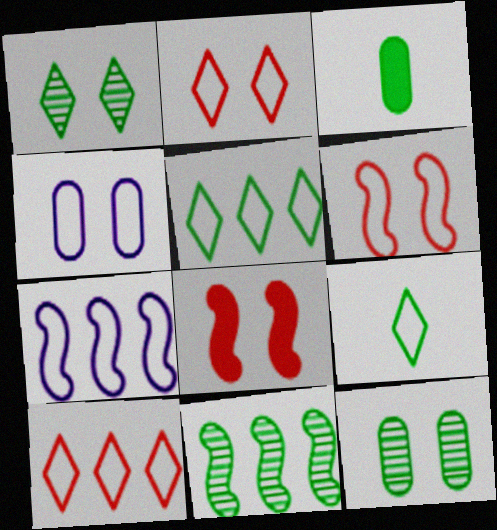[[1, 4, 8]]